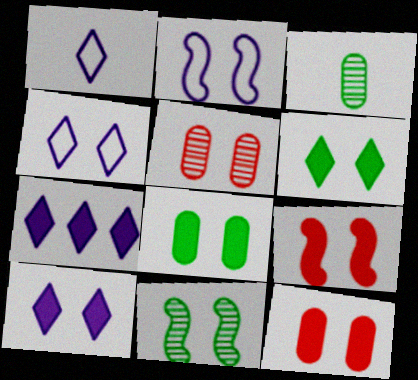[[2, 5, 6], 
[2, 9, 11], 
[4, 11, 12], 
[8, 9, 10]]